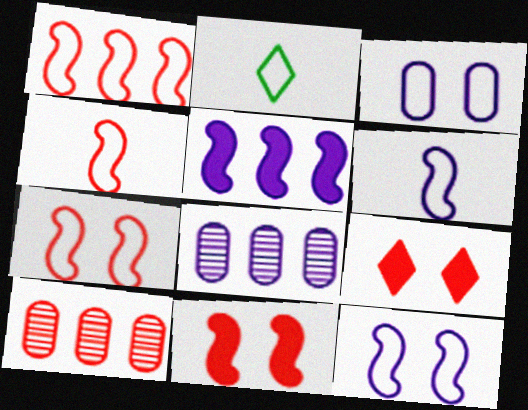[[1, 2, 3], 
[1, 4, 7], 
[2, 8, 11], 
[4, 9, 10]]